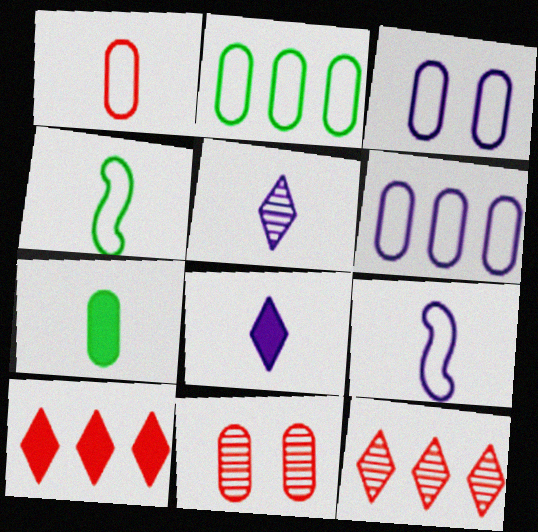[[1, 2, 3], 
[6, 7, 11]]